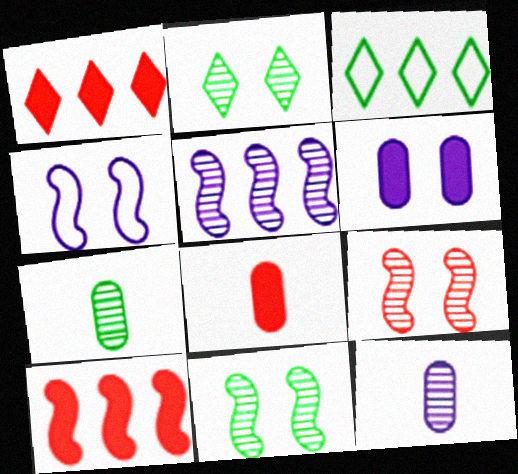[[1, 4, 7]]